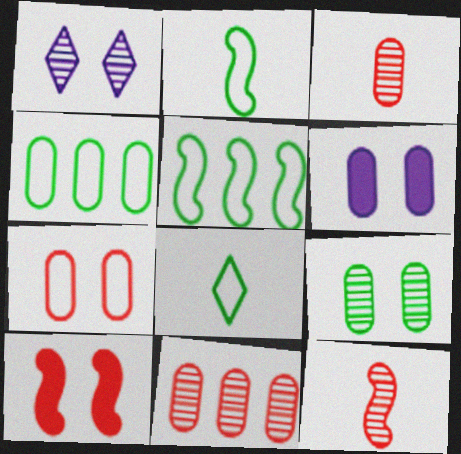[[3, 4, 6], 
[6, 7, 9]]